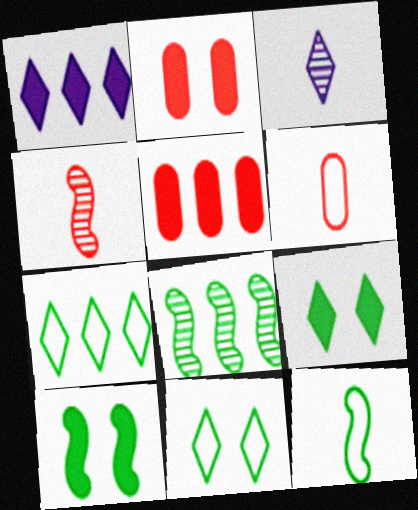[[8, 10, 12]]